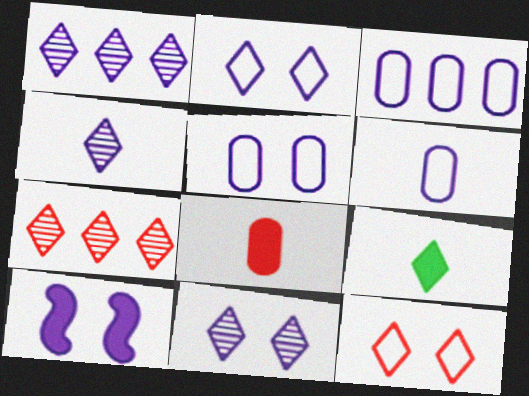[[1, 4, 11], 
[1, 6, 10], 
[1, 9, 12], 
[2, 7, 9], 
[3, 4, 10], 
[3, 5, 6], 
[5, 10, 11]]